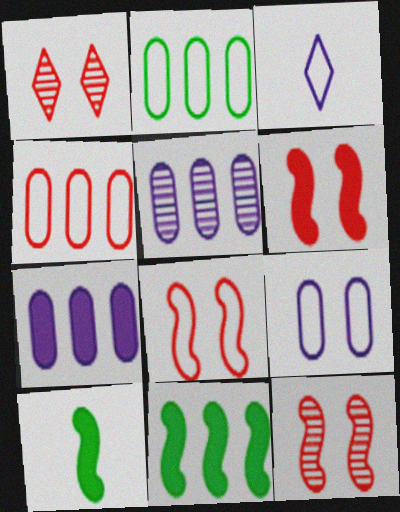[[2, 3, 8], 
[6, 8, 12]]